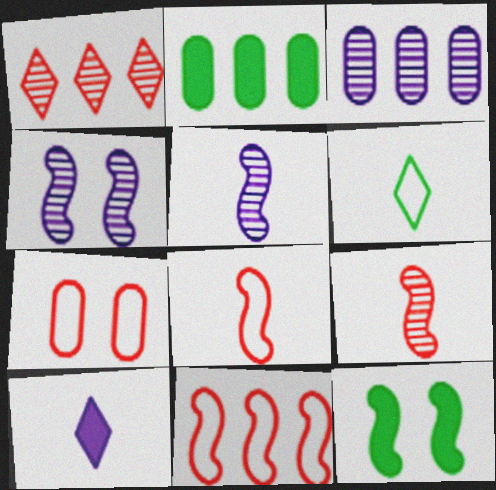[[5, 11, 12]]